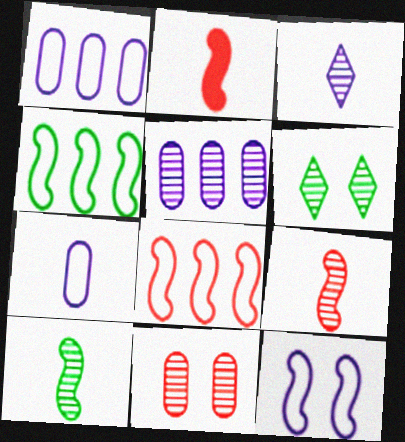[[1, 2, 6], 
[5, 6, 9]]